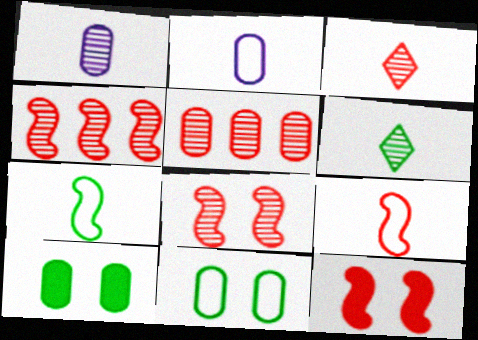[[2, 5, 10], 
[3, 5, 8], 
[4, 9, 12]]